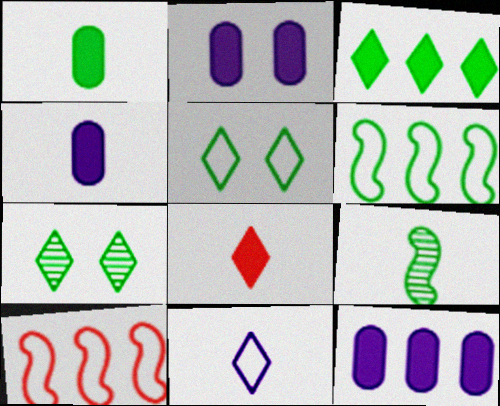[[1, 6, 7], 
[2, 4, 12], 
[4, 7, 10]]